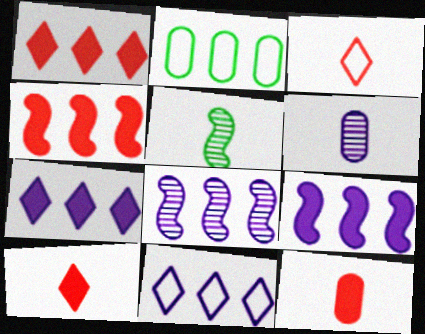[[1, 2, 8]]